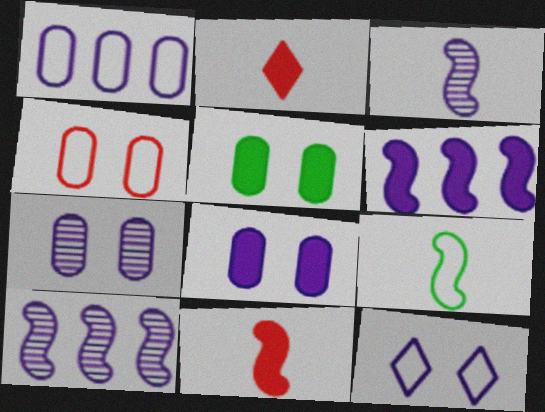[[2, 5, 6], 
[3, 9, 11], 
[4, 5, 7]]